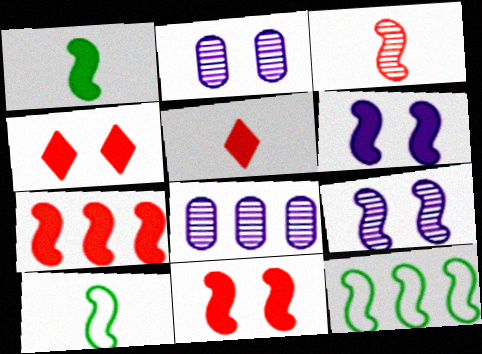[[1, 6, 7], 
[2, 5, 12], 
[3, 6, 12], 
[4, 8, 10], 
[7, 9, 10]]